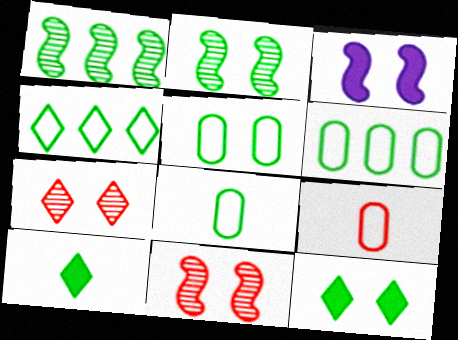[[1, 5, 10], 
[1, 8, 12], 
[2, 5, 12], 
[2, 6, 10], 
[3, 5, 7], 
[5, 6, 8]]